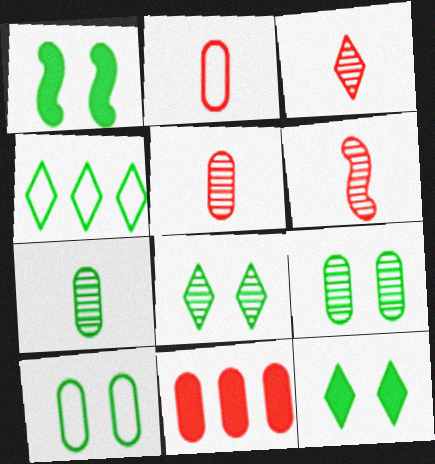[[1, 4, 7], 
[1, 8, 10], 
[3, 5, 6]]